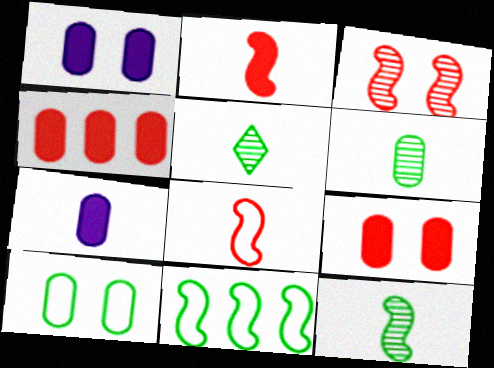[[5, 6, 12], 
[5, 7, 8]]